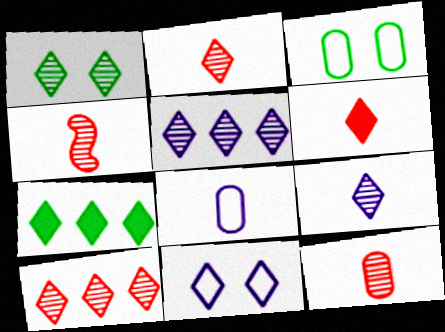[[1, 2, 5], 
[1, 9, 10], 
[2, 4, 12], 
[2, 7, 11]]